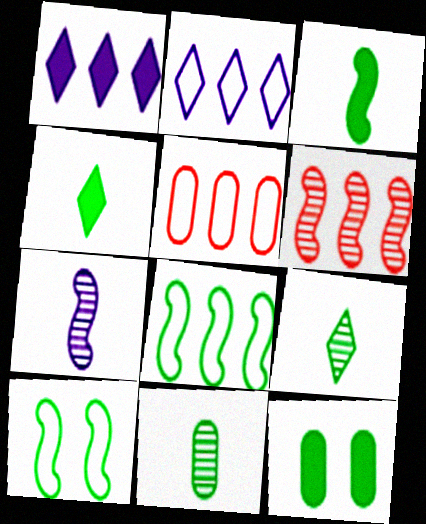[[2, 5, 8], 
[8, 9, 12]]